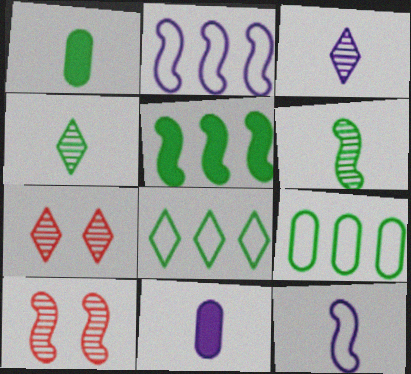[[1, 2, 7], 
[3, 11, 12], 
[5, 10, 12], 
[8, 10, 11]]